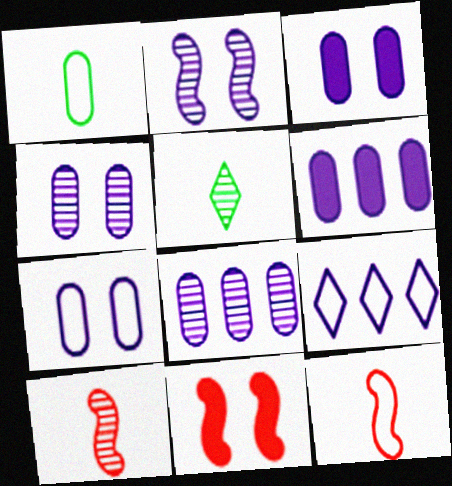[[3, 4, 7]]